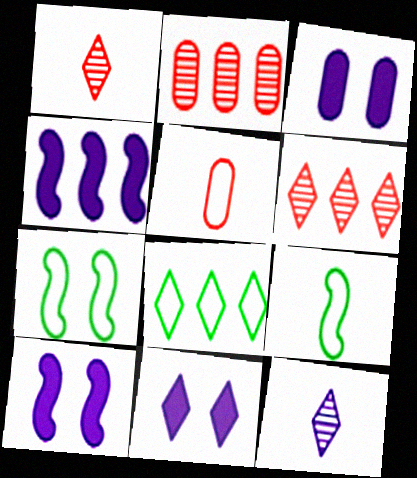[[1, 8, 11], 
[2, 4, 8], 
[2, 9, 11], 
[3, 6, 9], 
[3, 10, 11]]